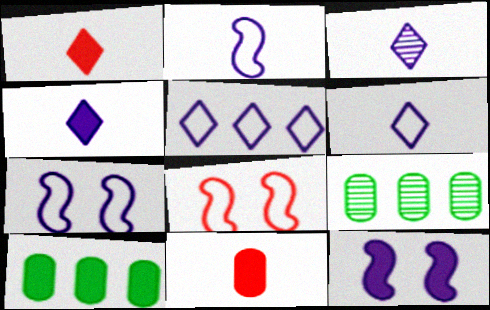[[1, 7, 9], 
[1, 10, 12], 
[3, 4, 6], 
[3, 8, 10], 
[4, 8, 9]]